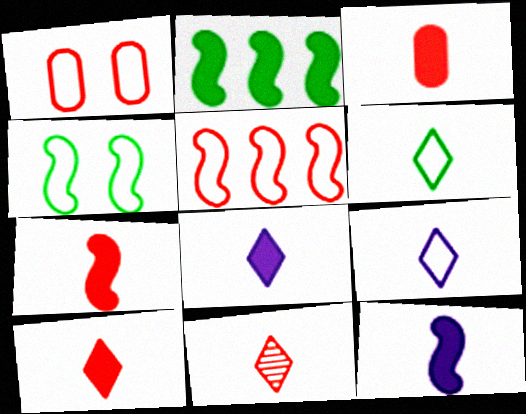[[3, 7, 10], 
[6, 8, 11]]